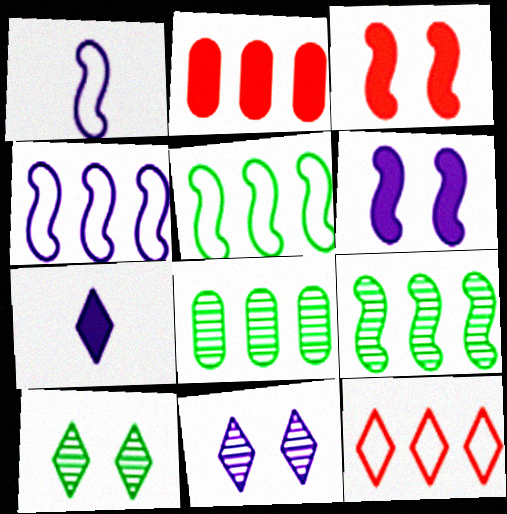[[1, 2, 10], 
[1, 3, 9], 
[7, 10, 12]]